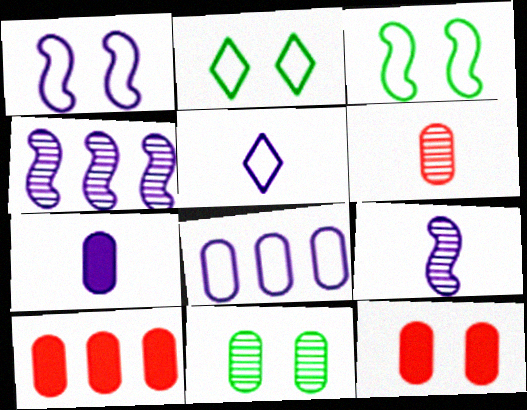[[1, 5, 8], 
[2, 9, 10], 
[5, 7, 9]]